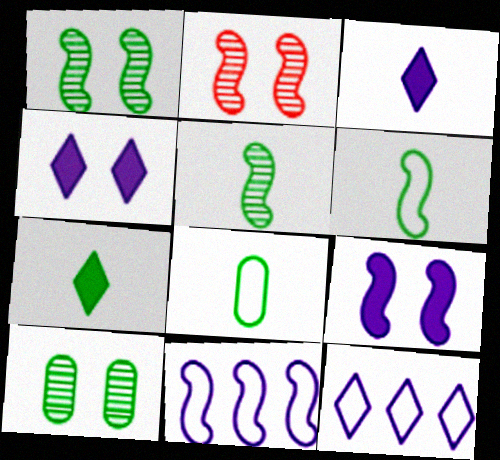[[5, 7, 8]]